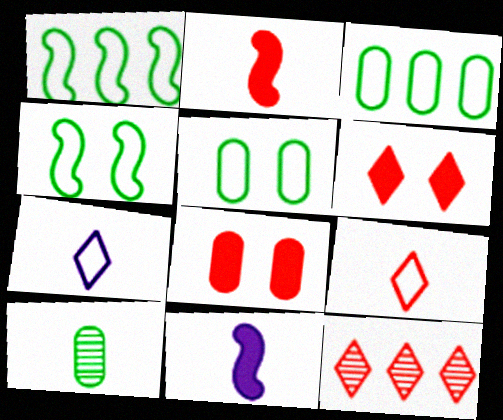[[2, 7, 10], 
[5, 11, 12], 
[6, 9, 12], 
[9, 10, 11]]